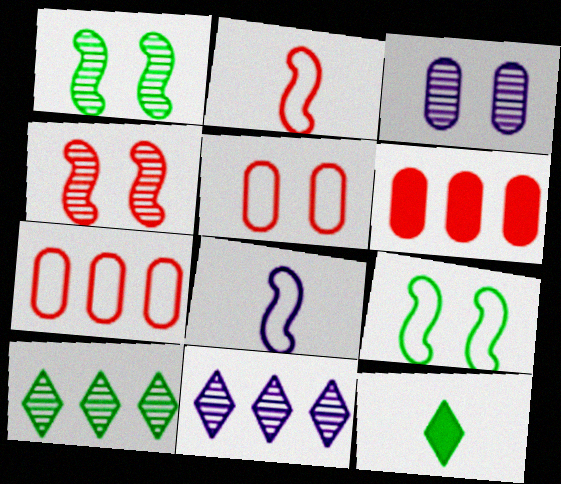[]